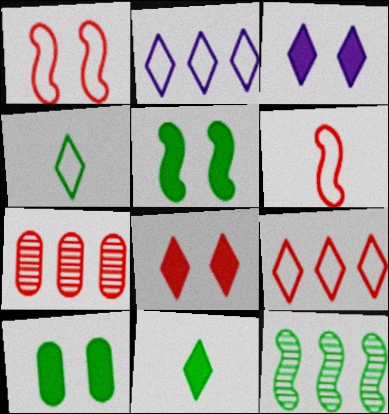[[4, 10, 12], 
[6, 7, 8]]